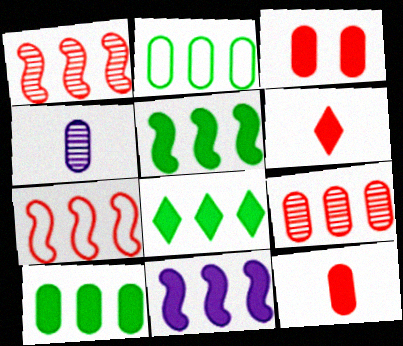[[2, 3, 4], 
[5, 8, 10]]